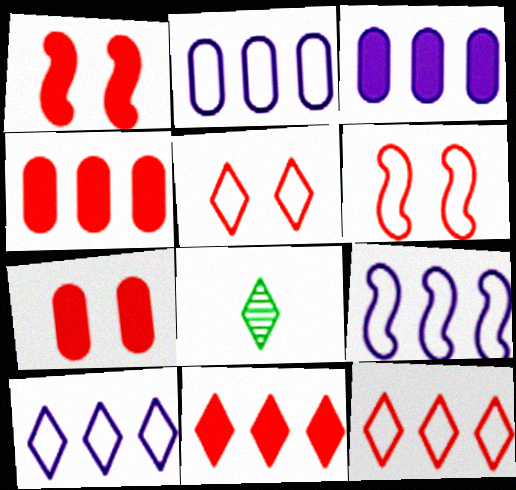[[1, 2, 8], 
[2, 9, 10], 
[3, 6, 8], 
[7, 8, 9]]